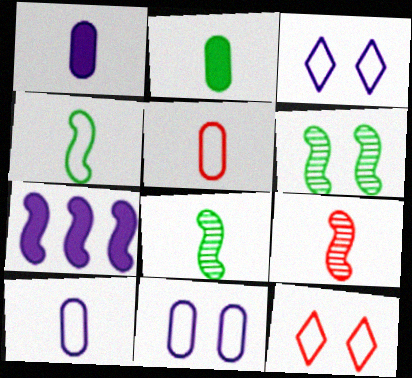[]